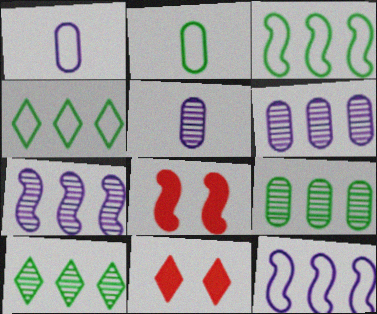[[1, 8, 10], 
[2, 7, 11], 
[3, 5, 11], 
[4, 5, 8]]